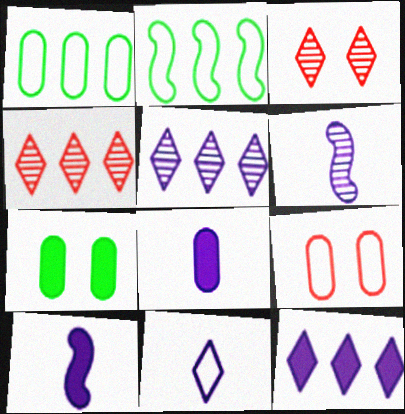[[1, 3, 10], 
[2, 3, 8], 
[2, 9, 11], 
[6, 8, 11]]